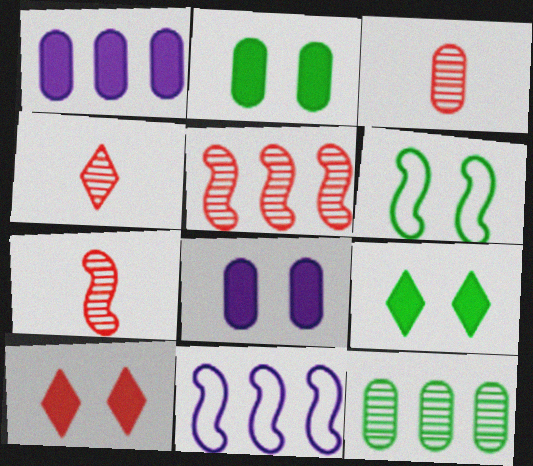[[1, 4, 6], 
[2, 4, 11], 
[3, 4, 7], 
[3, 9, 11]]